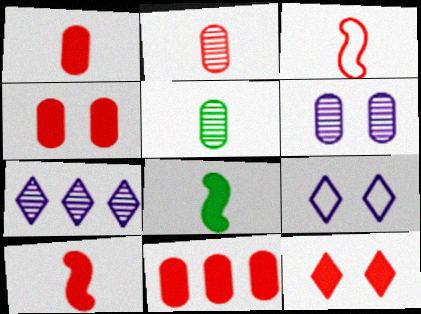[[1, 4, 11], 
[10, 11, 12]]